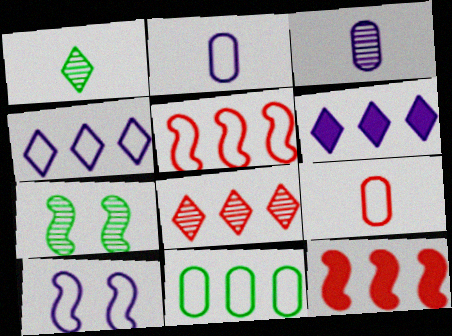[[2, 4, 10], 
[3, 6, 10], 
[3, 7, 8], 
[4, 5, 11], 
[6, 7, 9]]